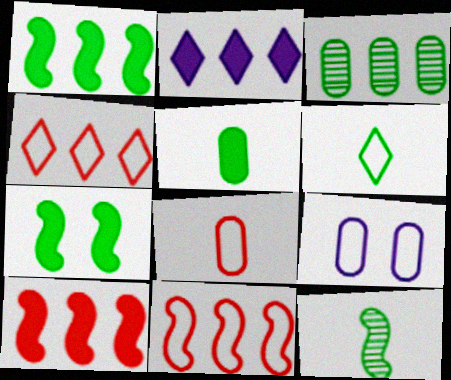[[2, 3, 11], 
[3, 6, 7], 
[5, 6, 12], 
[6, 9, 11]]